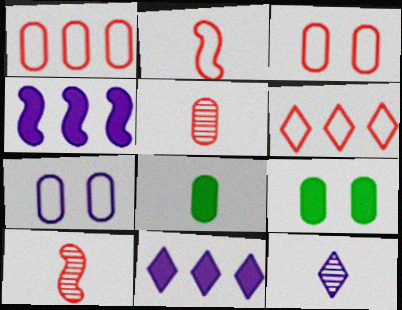[[2, 3, 6], 
[2, 8, 12], 
[4, 7, 12]]